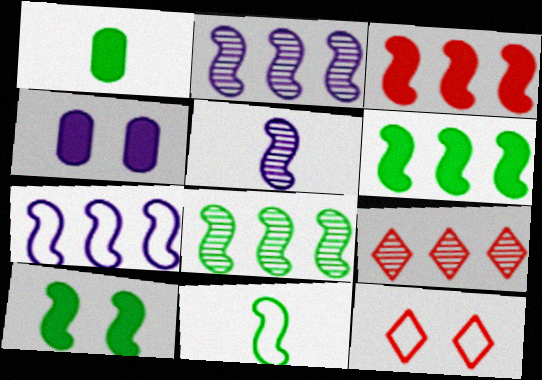[[1, 2, 12], 
[3, 7, 8], 
[4, 9, 11], 
[8, 10, 11]]